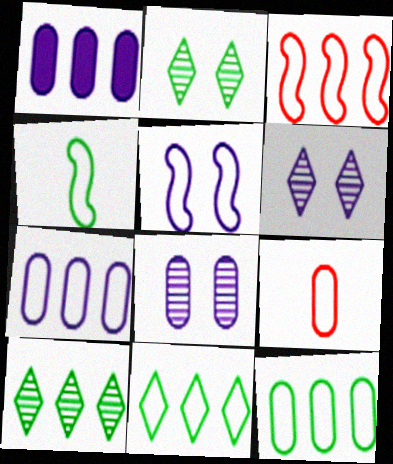[[1, 3, 10], 
[3, 4, 5], 
[3, 7, 11], 
[5, 9, 11]]